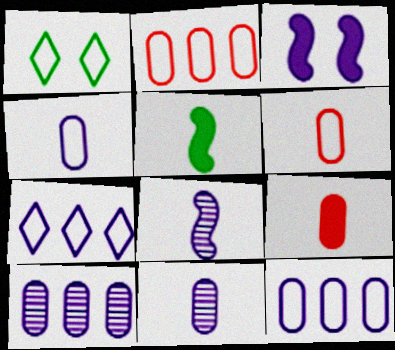[[3, 7, 11]]